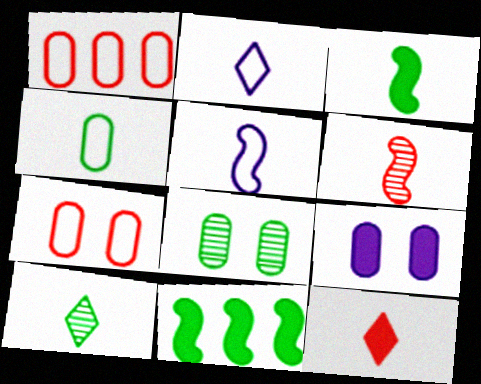[[2, 10, 12], 
[3, 4, 10], 
[3, 5, 6], 
[7, 8, 9], 
[9, 11, 12]]